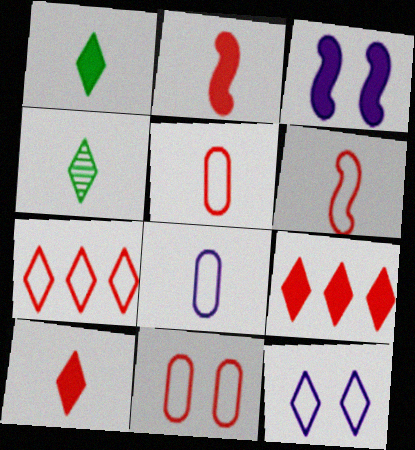[[2, 4, 8], 
[4, 9, 12], 
[6, 7, 11]]